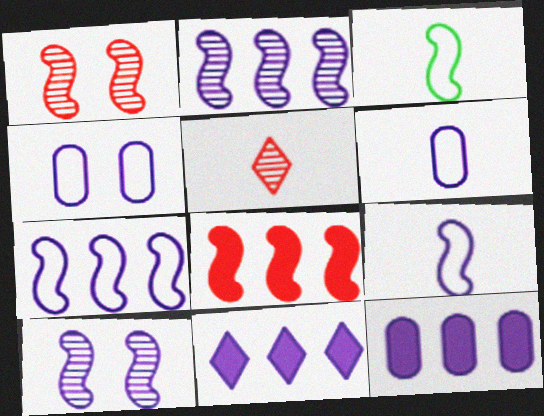[[3, 8, 10], 
[6, 10, 11]]